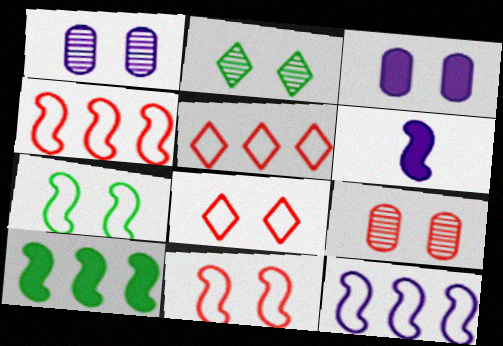[[2, 3, 11]]